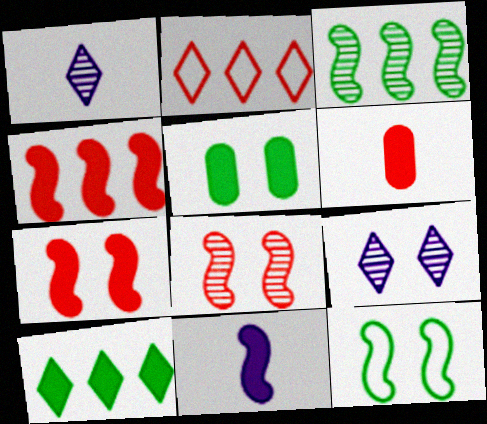[[2, 6, 8]]